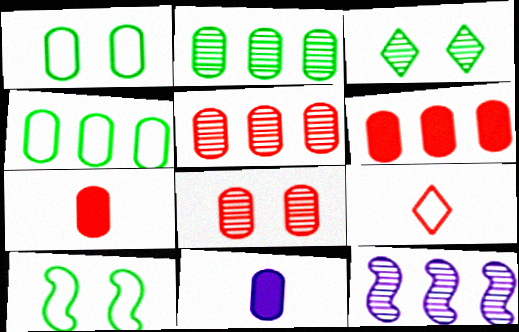[[1, 5, 11], 
[4, 8, 11]]